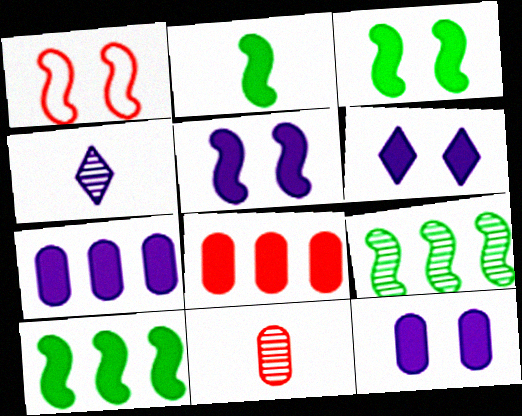[[2, 3, 10], 
[2, 6, 8], 
[5, 6, 12]]